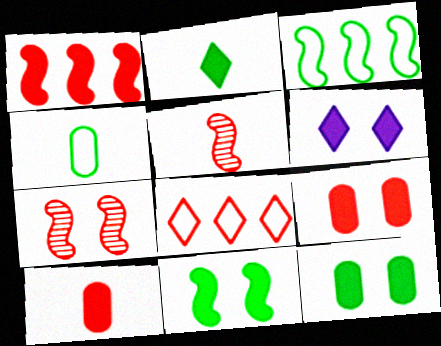[[5, 8, 9], 
[6, 9, 11], 
[7, 8, 10]]